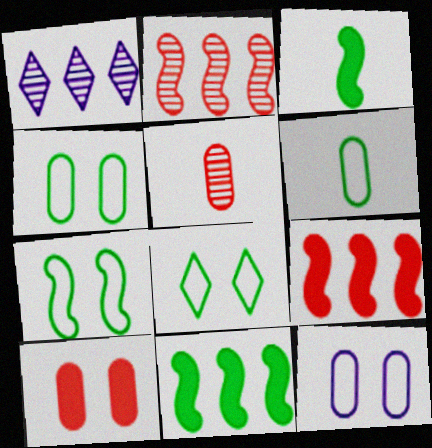[[4, 7, 8]]